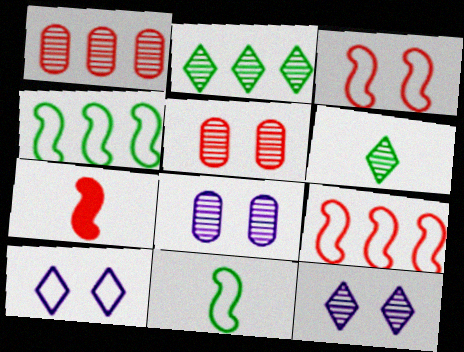[]